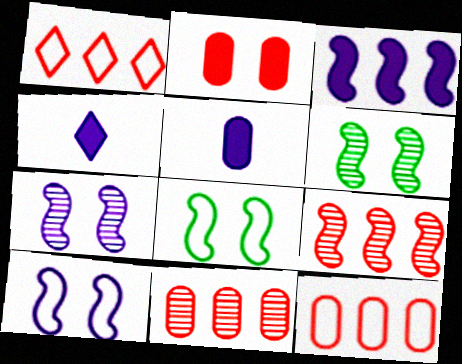[[1, 5, 6], 
[4, 6, 12], 
[4, 8, 11]]